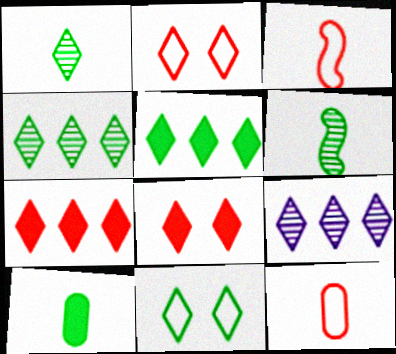[[1, 5, 11]]